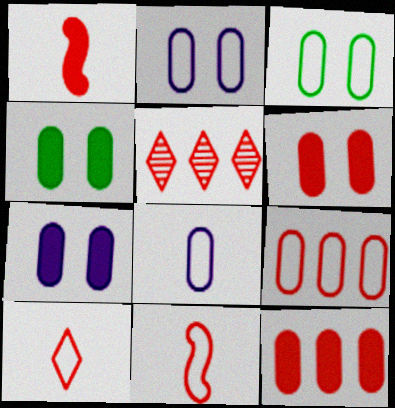[[3, 8, 9], 
[4, 6, 7], 
[5, 6, 11]]